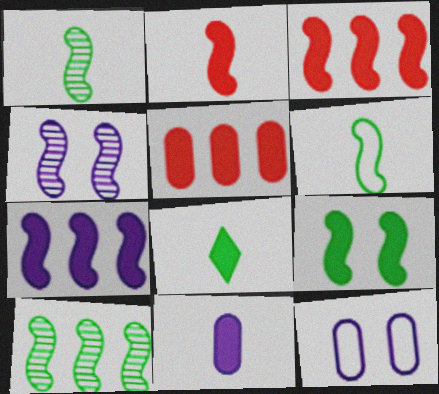[[2, 7, 9], 
[2, 8, 11], 
[3, 4, 6], 
[6, 9, 10]]